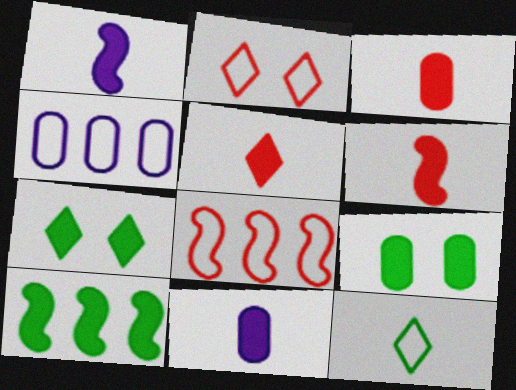[[3, 5, 6]]